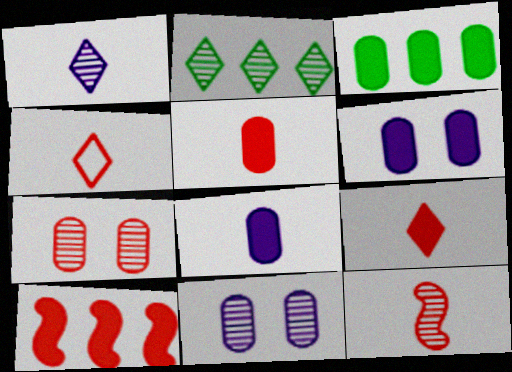[[2, 11, 12], 
[3, 5, 6], 
[4, 5, 12], 
[4, 7, 10]]